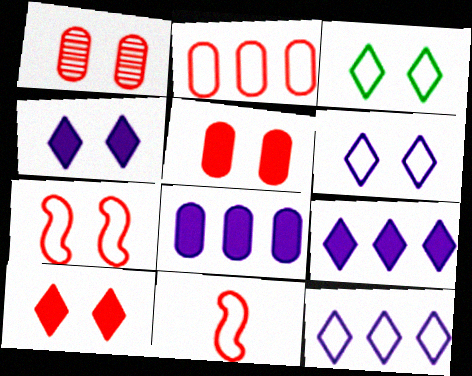[[1, 7, 10]]